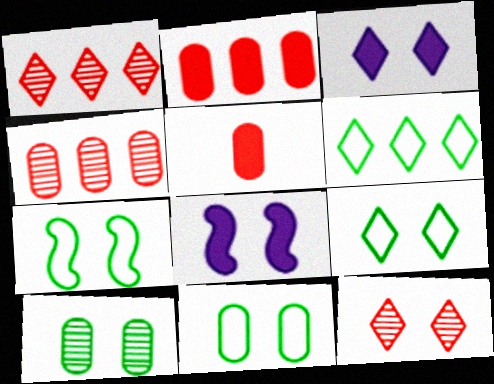[[3, 9, 12], 
[7, 9, 11], 
[8, 11, 12]]